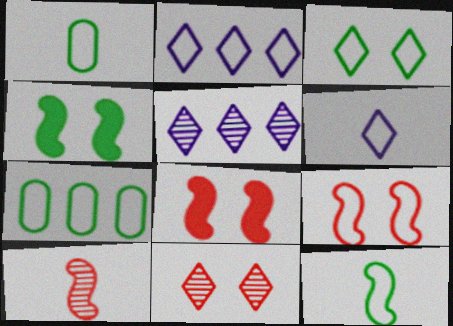[[1, 2, 9], 
[1, 5, 8], 
[3, 7, 12], 
[6, 7, 9]]